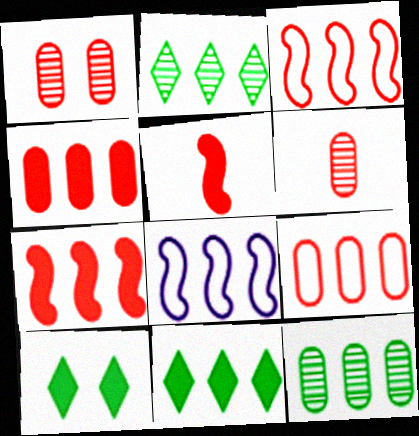[[2, 4, 8], 
[6, 8, 10]]